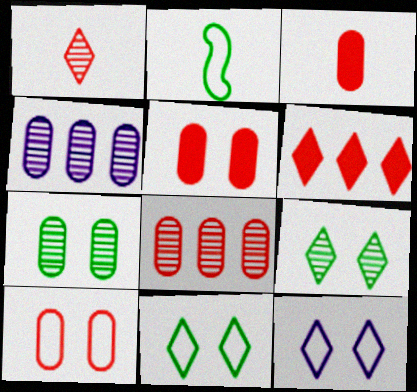[[3, 8, 10]]